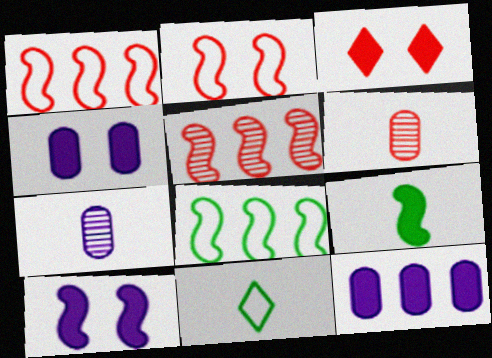[[1, 3, 6], 
[3, 7, 8], 
[3, 9, 12], 
[4, 5, 11]]